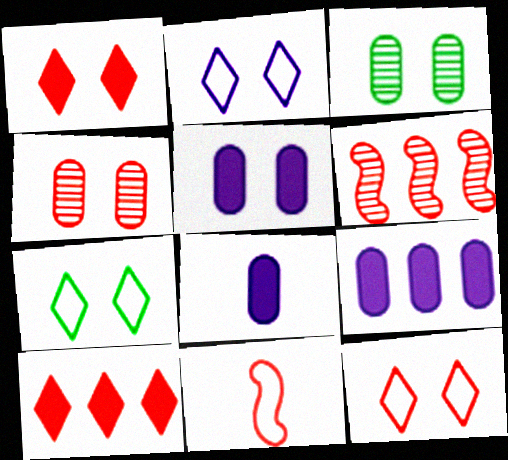[[2, 7, 12], 
[4, 10, 11], 
[5, 8, 9], 
[6, 7, 8]]